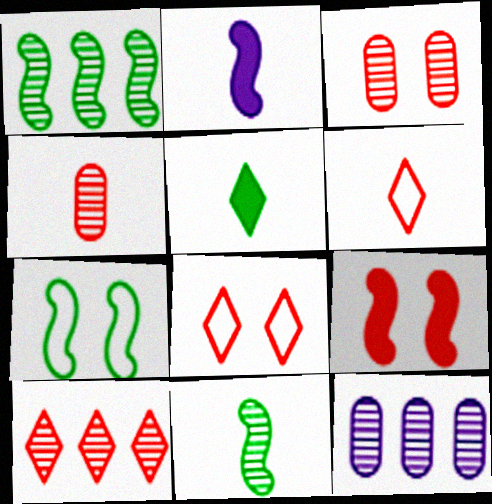[[1, 10, 12], 
[3, 8, 9]]